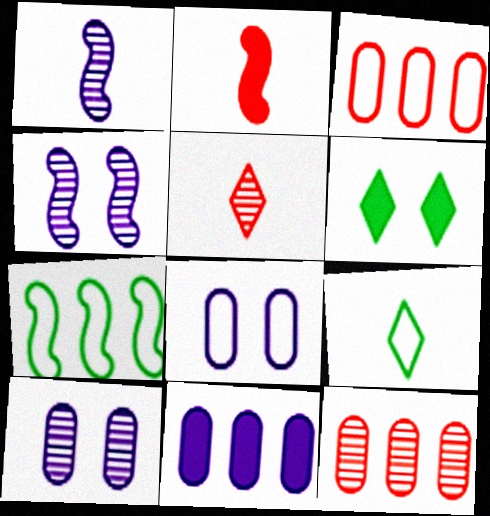[[1, 3, 6], 
[2, 4, 7], 
[2, 6, 11]]